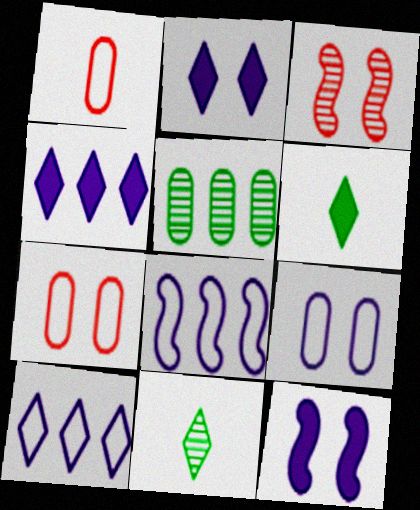[]